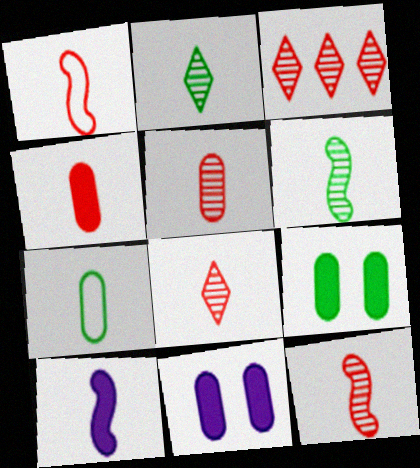[[1, 4, 8], 
[1, 6, 10], 
[5, 8, 12], 
[7, 8, 10]]